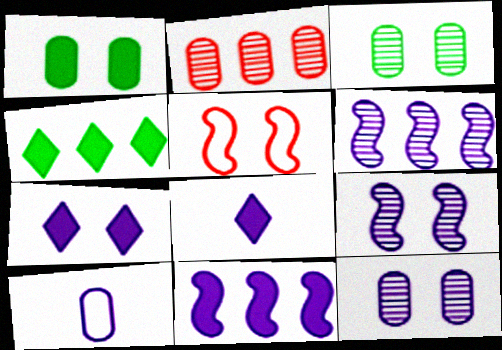[[1, 2, 10], 
[3, 5, 7], 
[6, 7, 10]]